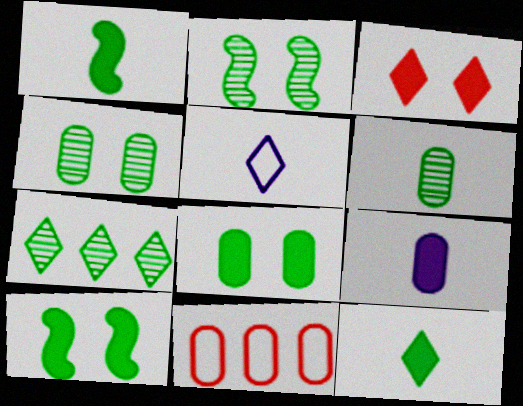[[2, 6, 7], 
[3, 5, 7], 
[4, 9, 11]]